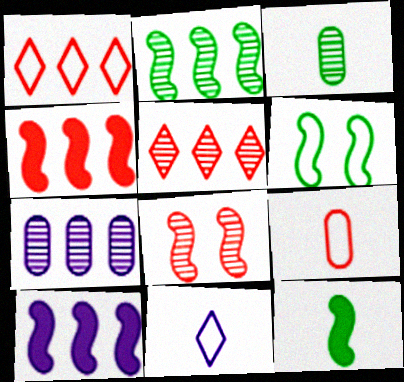[[2, 5, 7], 
[2, 6, 12]]